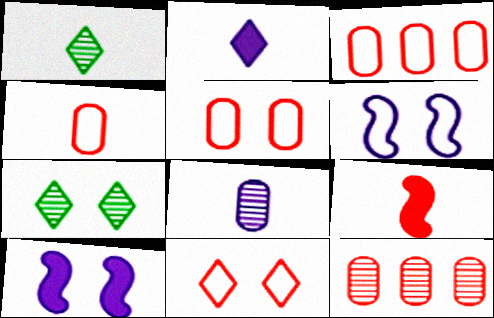[[1, 3, 10], 
[3, 4, 5], 
[5, 7, 10], 
[9, 11, 12]]